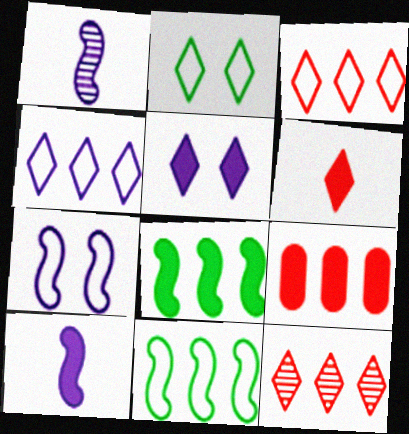[[1, 2, 9]]